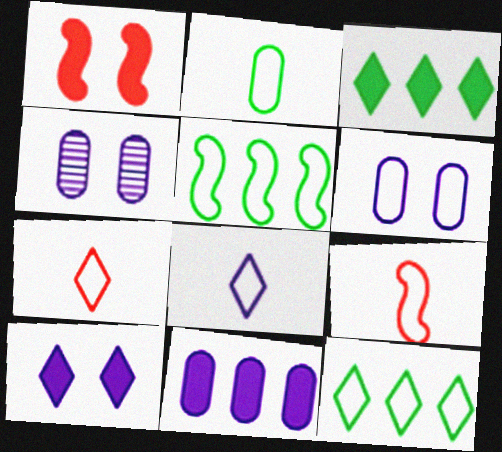[[2, 8, 9], 
[3, 4, 9], 
[5, 6, 7], 
[6, 9, 12]]